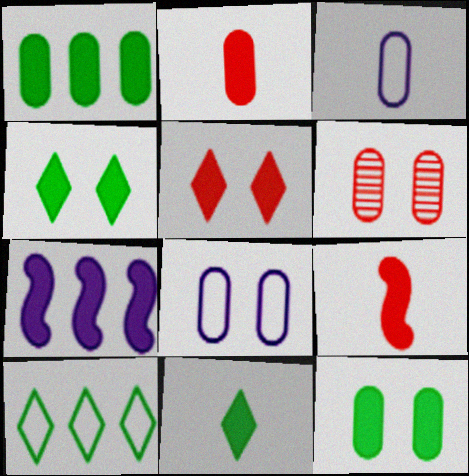[[1, 3, 6], 
[2, 4, 7], 
[6, 8, 12]]